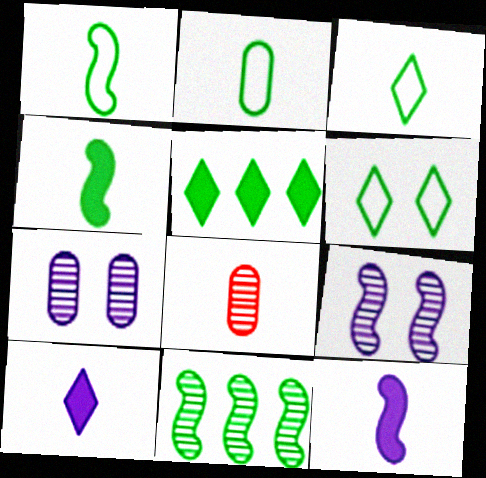[[1, 2, 3], 
[1, 8, 10], 
[3, 8, 12]]